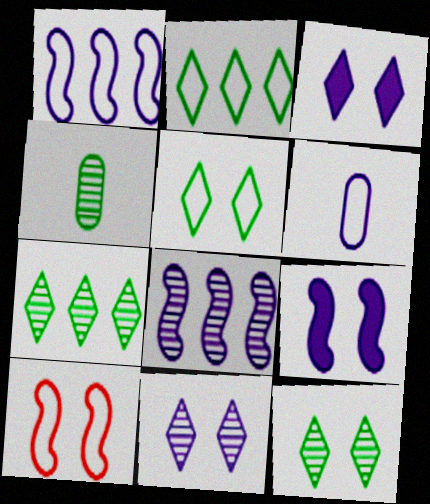[[2, 6, 10], 
[3, 6, 8]]